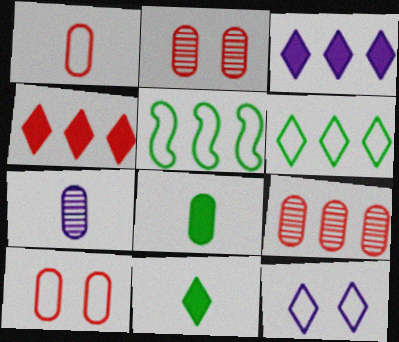[[1, 5, 12], 
[1, 7, 8], 
[3, 5, 9]]